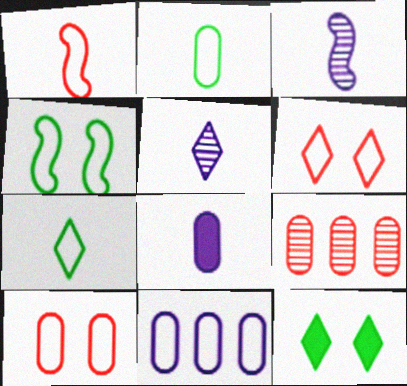[[2, 10, 11]]